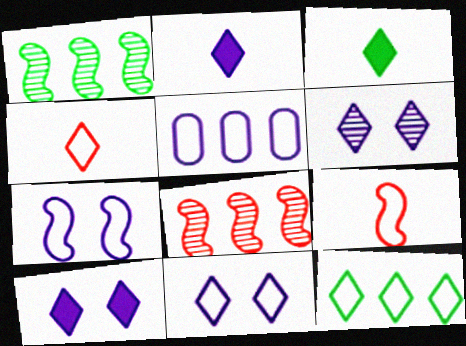[[4, 11, 12], 
[6, 10, 11]]